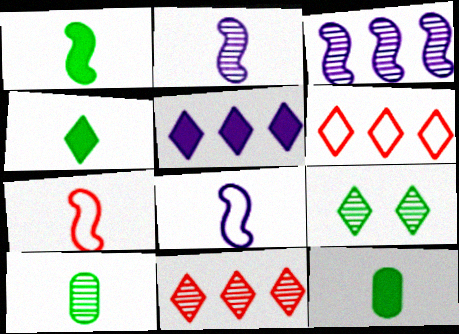[[1, 2, 7], 
[1, 4, 12]]